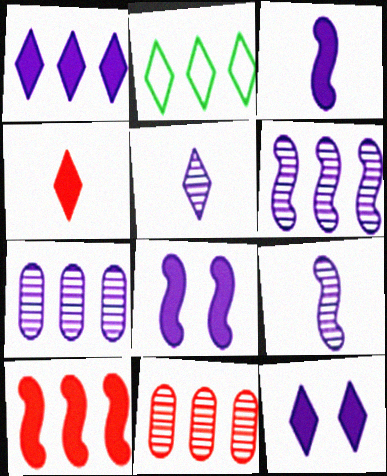[[2, 7, 10]]